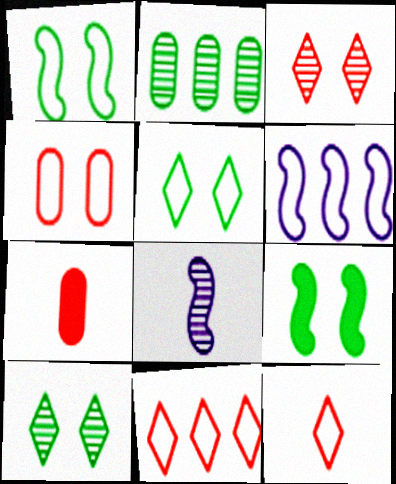[[2, 3, 8], 
[6, 7, 10]]